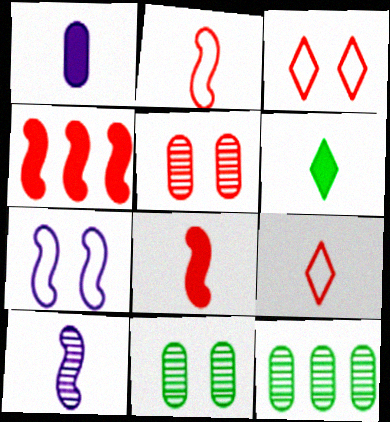[[1, 6, 8], 
[4, 5, 9]]